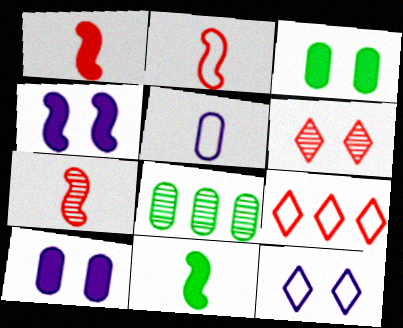[[1, 2, 7], 
[1, 8, 12]]